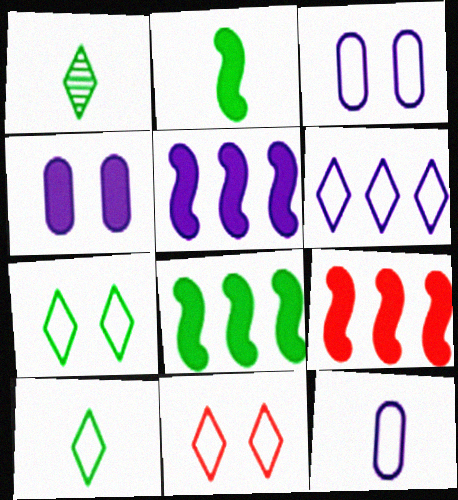[[1, 3, 9], 
[5, 8, 9], 
[6, 10, 11]]